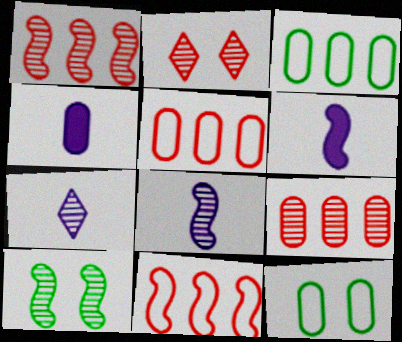[[1, 8, 10], 
[2, 3, 6], 
[4, 9, 12], 
[6, 10, 11], 
[7, 9, 10]]